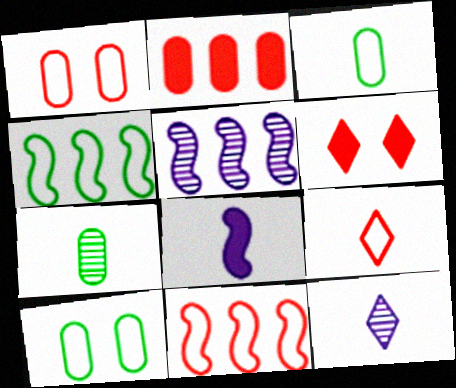[[1, 9, 11], 
[3, 5, 6], 
[7, 8, 9]]